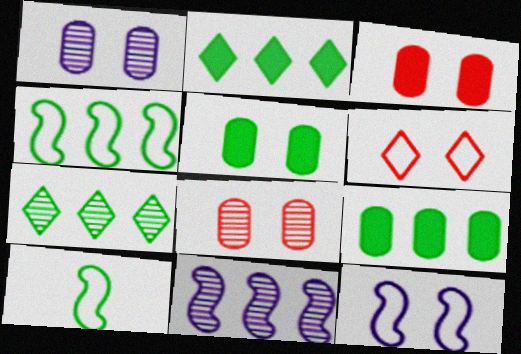[[4, 7, 9], 
[5, 7, 10]]